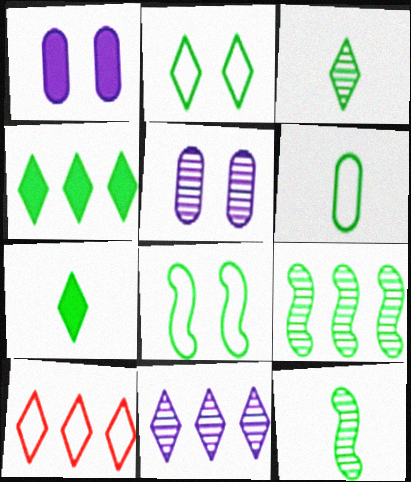[[1, 10, 12], 
[2, 3, 4], 
[4, 10, 11], 
[6, 7, 12]]